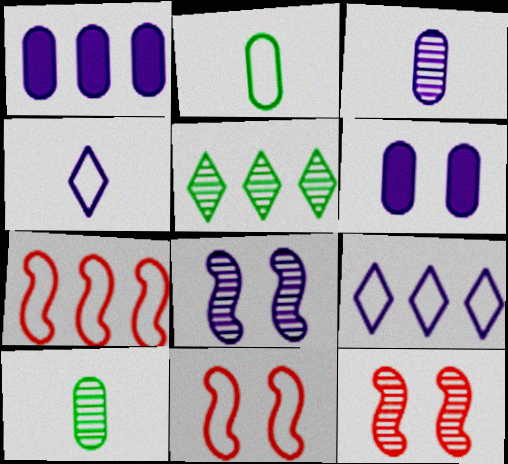[[1, 4, 8], 
[1, 5, 7], 
[2, 9, 11], 
[3, 5, 12]]